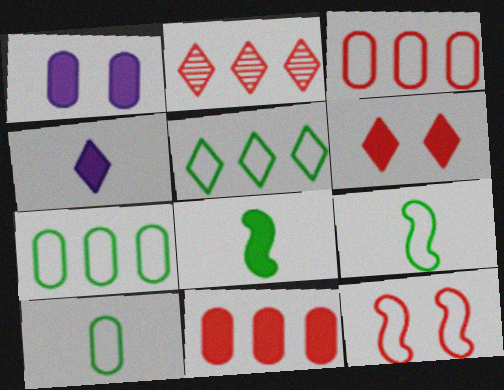[[1, 2, 9]]